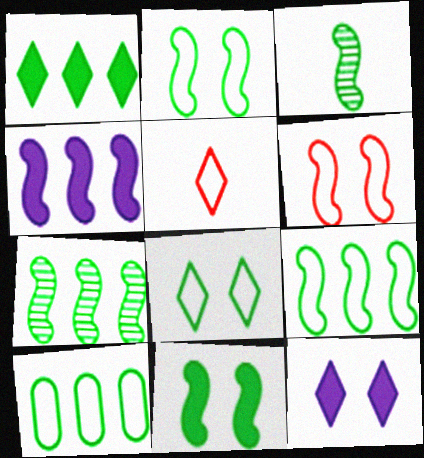[[1, 7, 10], 
[3, 4, 6], 
[3, 9, 11]]